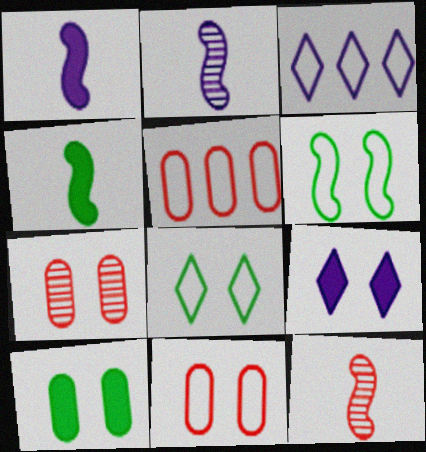[[3, 4, 7], 
[3, 10, 12], 
[6, 7, 9]]